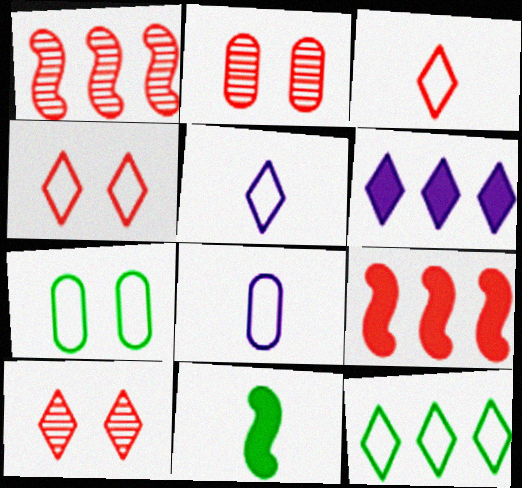[[2, 3, 9], 
[4, 5, 12]]